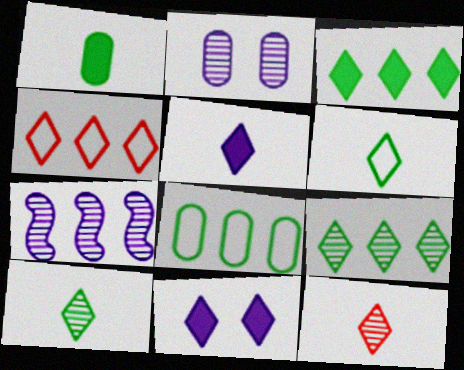[[4, 10, 11], 
[5, 6, 12]]